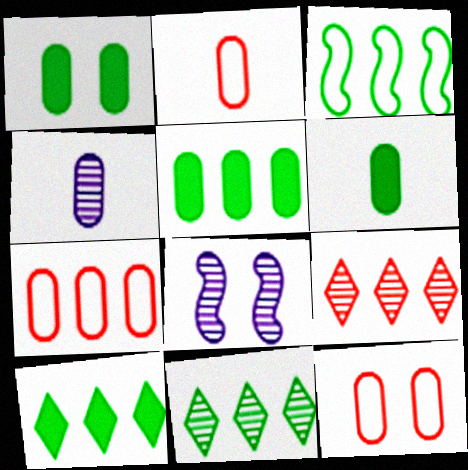[[1, 4, 7], 
[1, 5, 6], 
[2, 4, 6], 
[2, 7, 12], 
[2, 8, 10], 
[3, 5, 11], 
[4, 5, 12]]